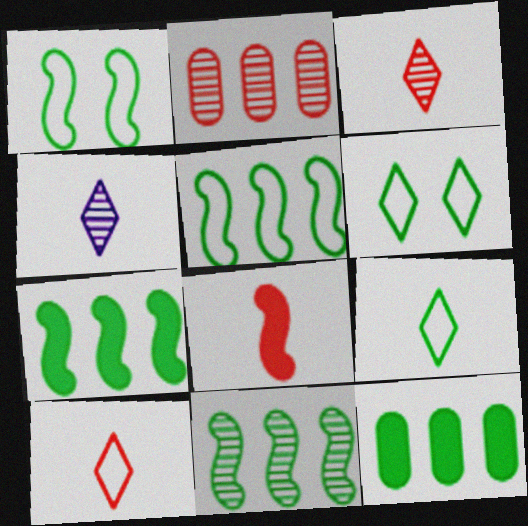[[5, 7, 11]]